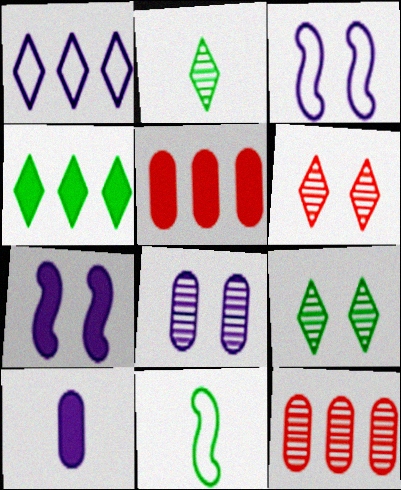[[2, 3, 5]]